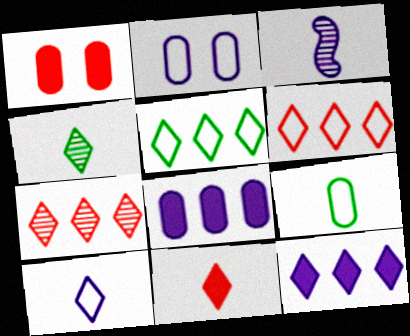[[1, 3, 5], 
[2, 3, 12], 
[3, 9, 11], 
[4, 10, 11], 
[5, 7, 12]]